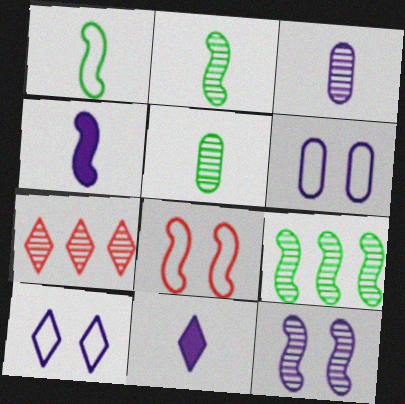[[4, 8, 9], 
[5, 7, 12]]